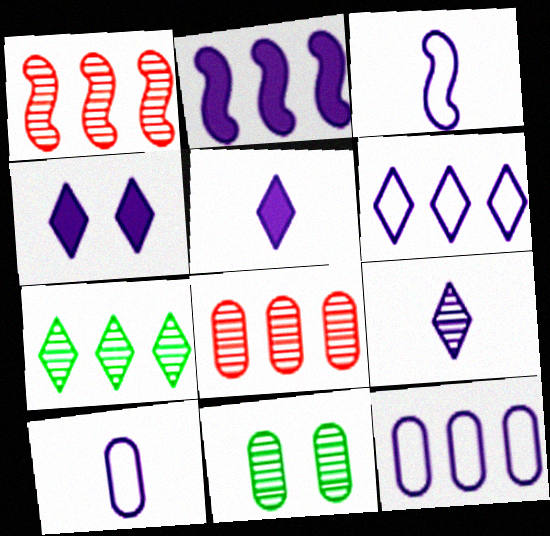[[1, 9, 11], 
[4, 6, 9]]